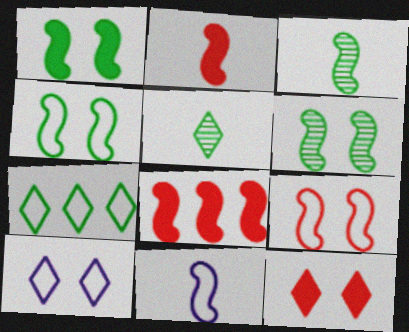[[1, 4, 6], 
[2, 3, 11], 
[6, 8, 11]]